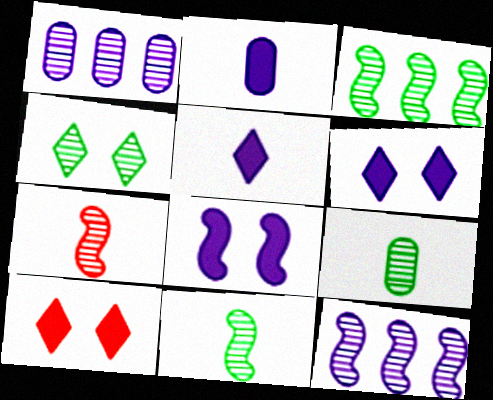[[1, 4, 7], 
[3, 4, 9]]